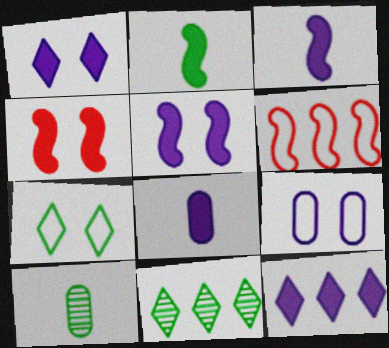[[1, 6, 10], 
[5, 8, 12]]